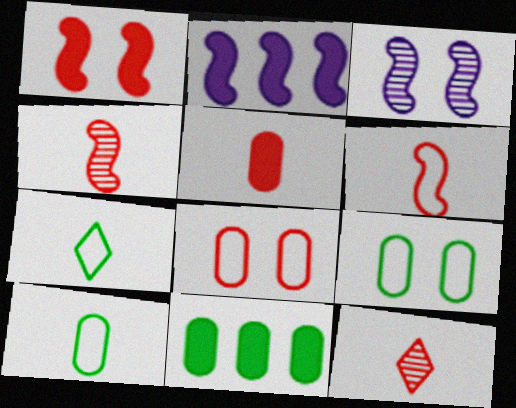[[2, 9, 12], 
[5, 6, 12]]